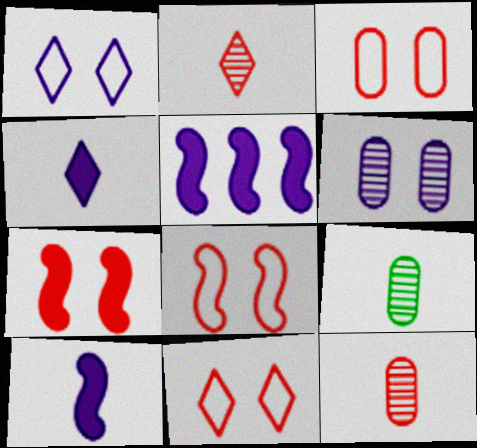[[3, 8, 11], 
[5, 9, 11]]